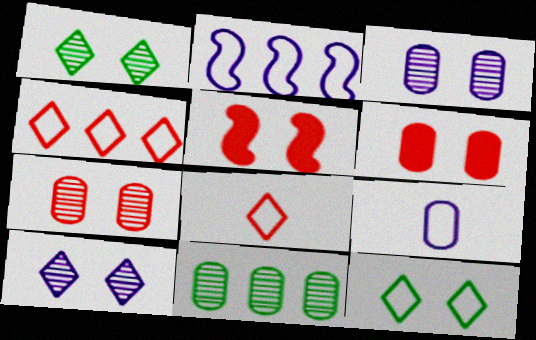[[3, 5, 12], 
[6, 9, 11]]